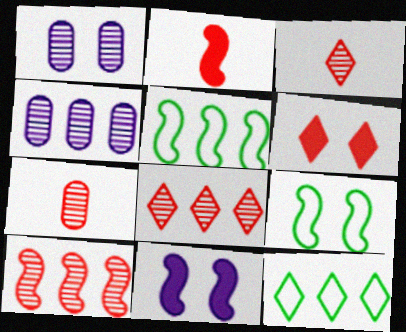[[1, 2, 12], 
[1, 6, 9], 
[7, 11, 12]]